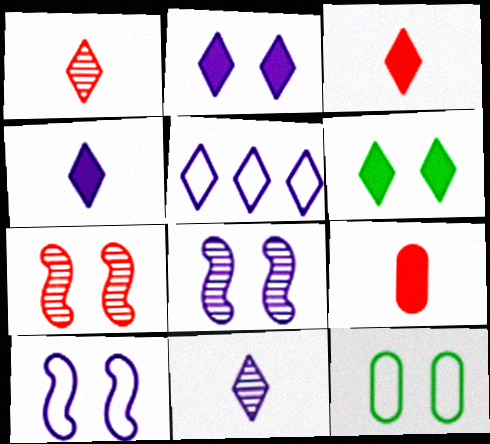[[1, 5, 6], 
[2, 5, 11], 
[2, 7, 12]]